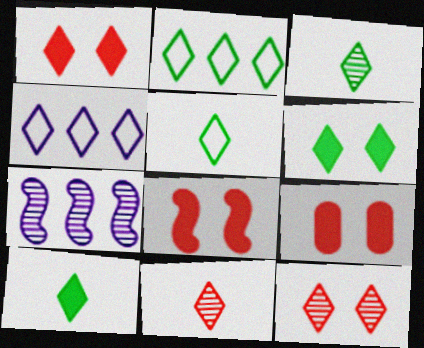[[1, 3, 4], 
[1, 8, 9], 
[2, 3, 6], 
[3, 5, 10], 
[4, 6, 11], 
[4, 10, 12], 
[5, 7, 9]]